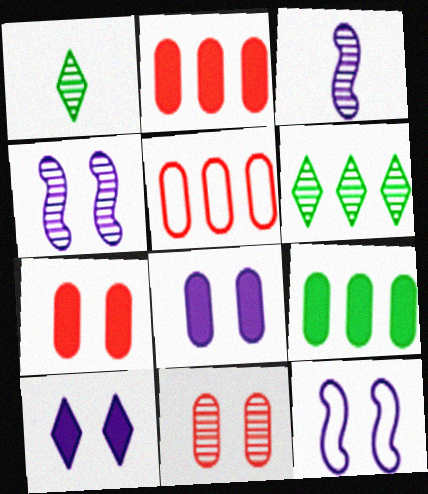[[1, 2, 12], 
[3, 6, 11]]